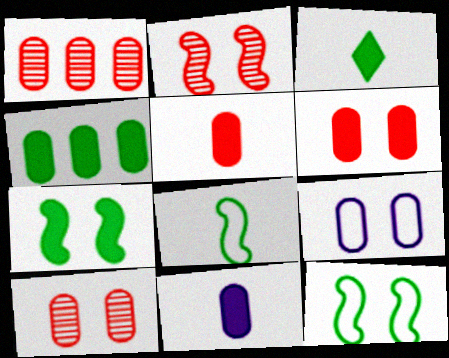[[3, 4, 7], 
[4, 6, 11]]